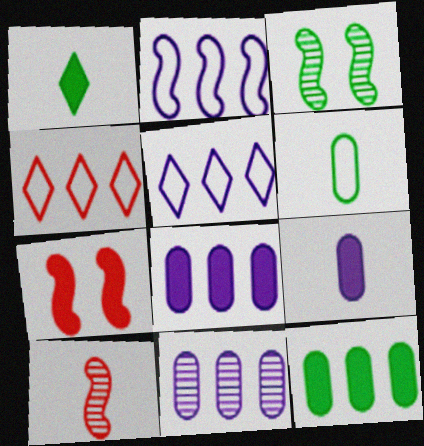[[1, 7, 8], 
[3, 4, 9]]